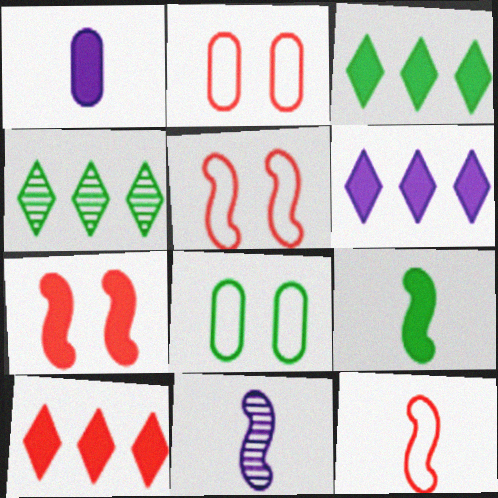[[1, 3, 7], 
[1, 4, 5], 
[2, 3, 11], 
[3, 6, 10], 
[4, 8, 9], 
[8, 10, 11], 
[9, 11, 12]]